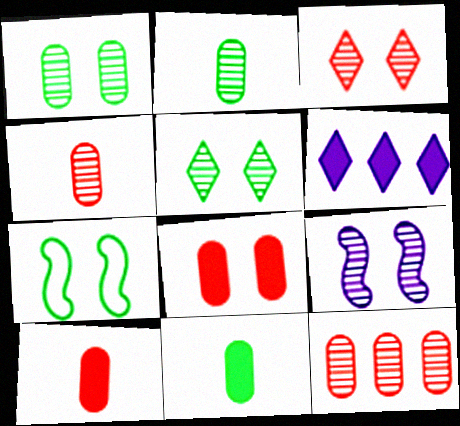[[1, 3, 9], 
[4, 6, 7]]